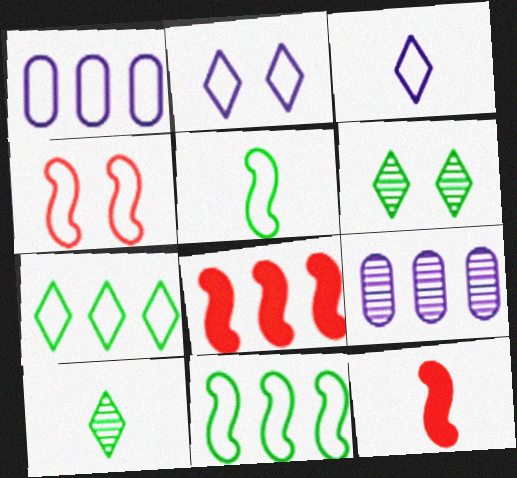[[1, 6, 12], 
[7, 8, 9]]